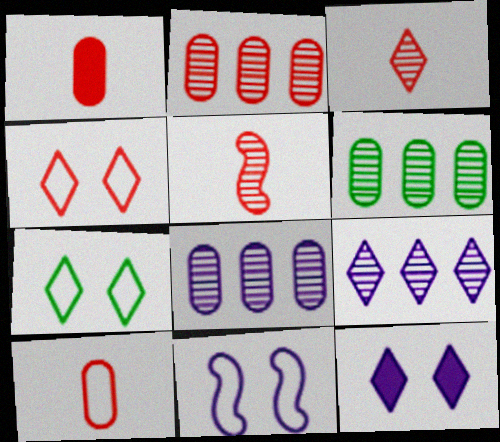[[2, 6, 8]]